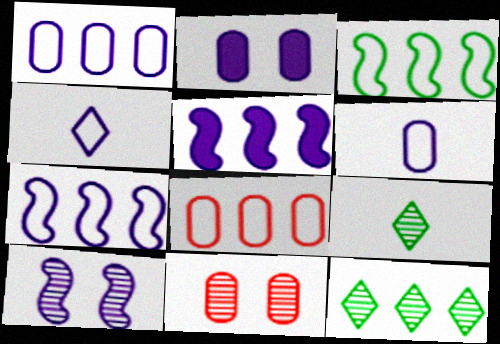[[5, 8, 12]]